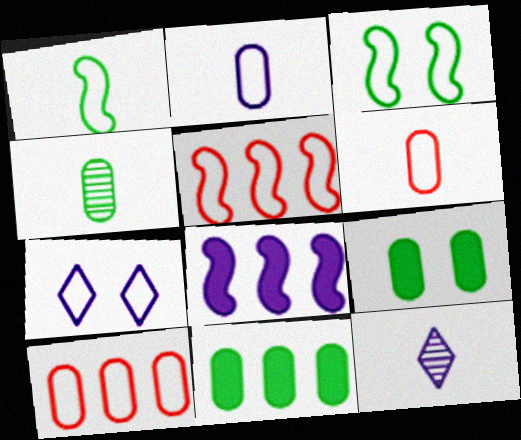[[1, 7, 10], 
[5, 9, 12]]